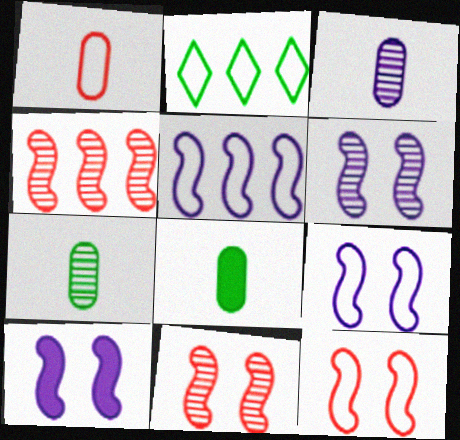[[1, 2, 9], 
[1, 3, 8], 
[6, 9, 10]]